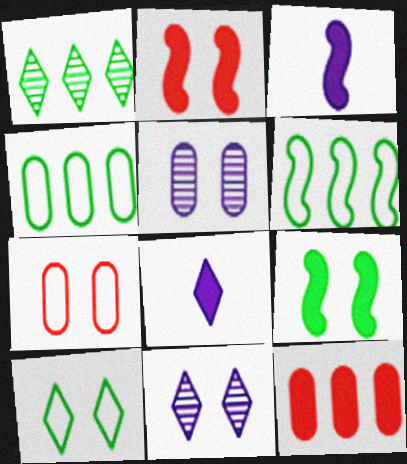[[1, 3, 7], 
[2, 5, 10], 
[7, 9, 11], 
[8, 9, 12]]